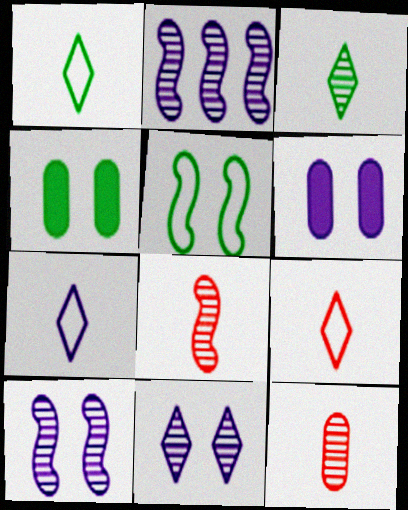[[1, 7, 9], 
[2, 4, 9], 
[2, 6, 7]]